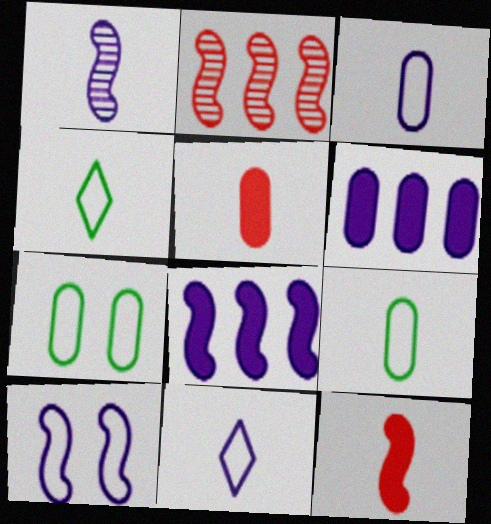[[1, 4, 5], 
[1, 8, 10]]